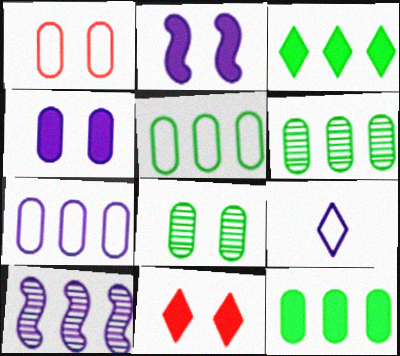[[1, 4, 8], 
[4, 9, 10], 
[5, 6, 12]]